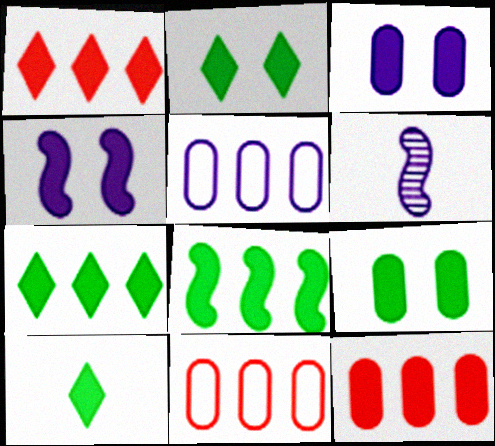[[2, 6, 11], 
[2, 7, 10], 
[4, 10, 12], 
[8, 9, 10]]